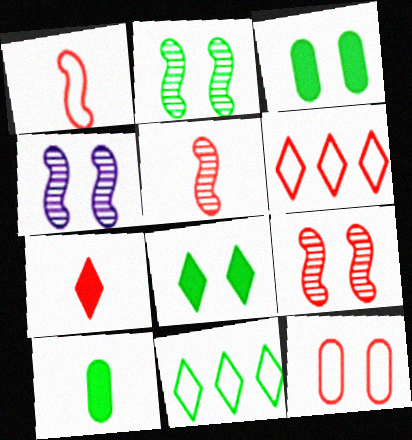[[1, 6, 12], 
[2, 4, 9], 
[2, 10, 11], 
[4, 6, 10], 
[4, 8, 12]]